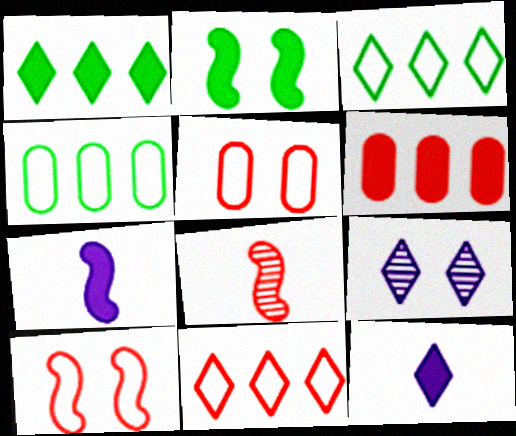[[2, 5, 9], 
[2, 6, 12]]